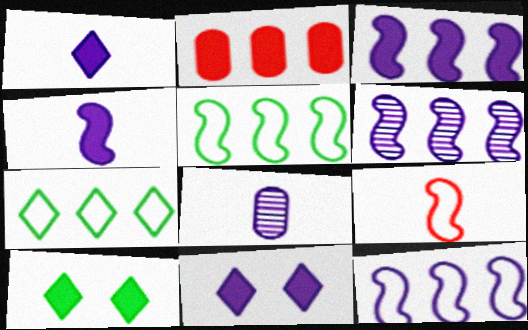[[2, 4, 10], 
[2, 6, 7], 
[3, 6, 12], 
[8, 11, 12]]